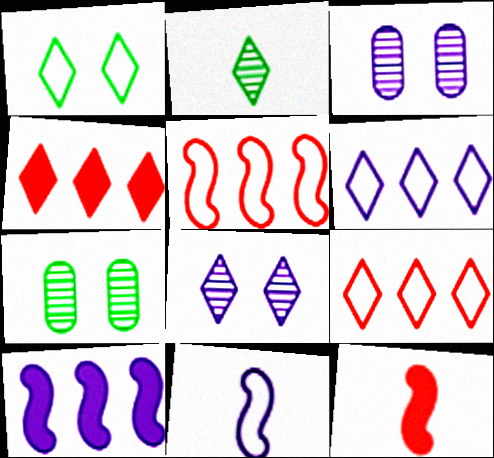[[4, 7, 11], 
[6, 7, 12]]